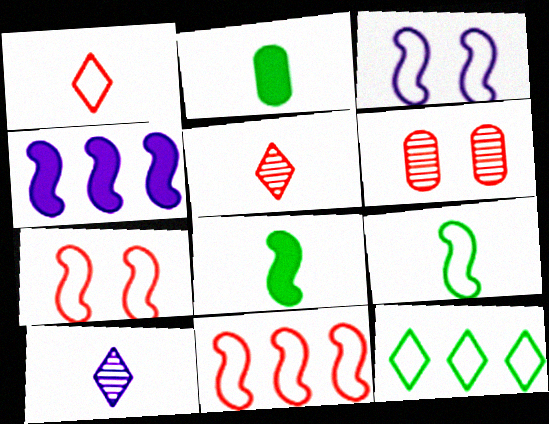[[3, 9, 11]]